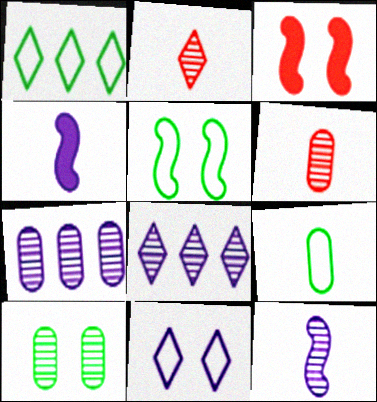[[1, 5, 9], 
[2, 4, 9], 
[3, 8, 9], 
[3, 10, 11], 
[4, 7, 11], 
[6, 7, 10]]